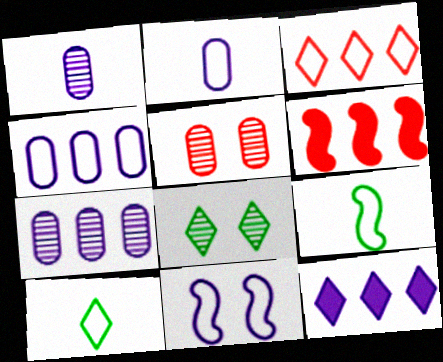[[1, 11, 12], 
[2, 6, 8], 
[5, 9, 12]]